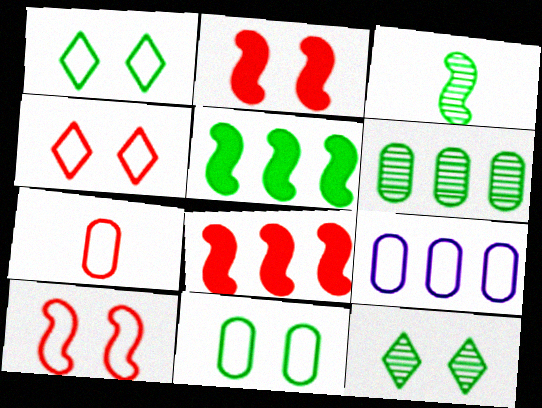[[3, 6, 12], 
[7, 9, 11]]